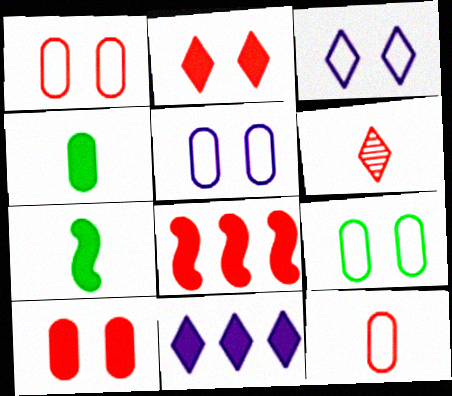[[1, 5, 9], 
[1, 6, 8], 
[7, 10, 11]]